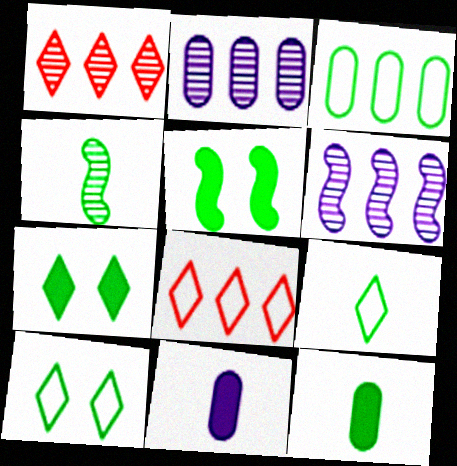[[3, 4, 7], 
[4, 9, 12]]